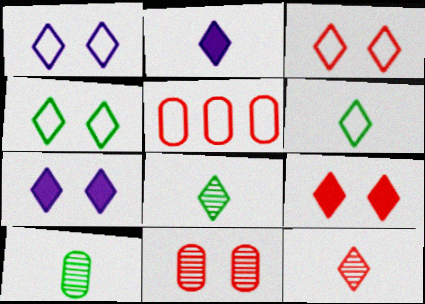[[1, 3, 4], 
[2, 6, 12]]